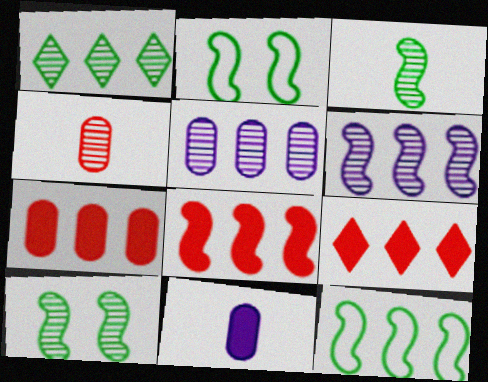[[5, 9, 12], 
[6, 8, 12], 
[7, 8, 9]]